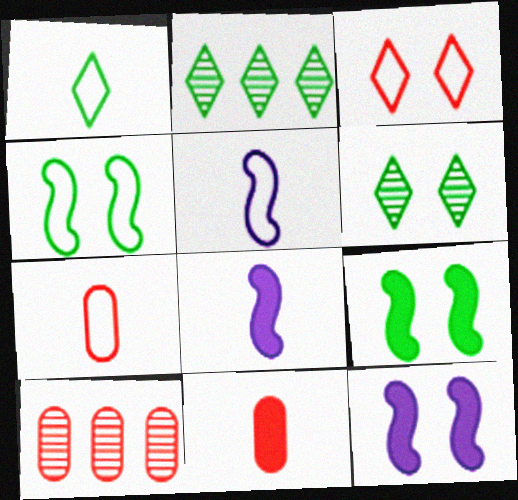[[1, 5, 7], 
[1, 10, 12], 
[2, 7, 12]]